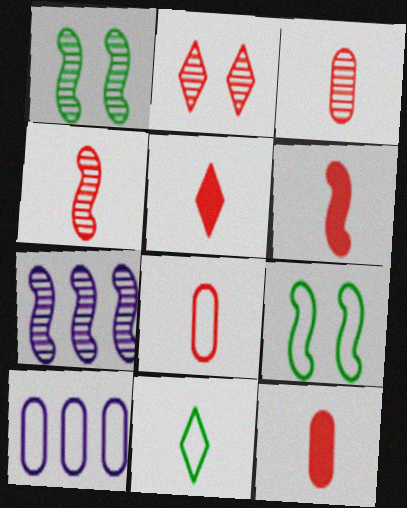[[1, 4, 7], 
[1, 5, 10], 
[3, 8, 12], 
[4, 5, 8], 
[5, 6, 12], 
[6, 7, 9]]